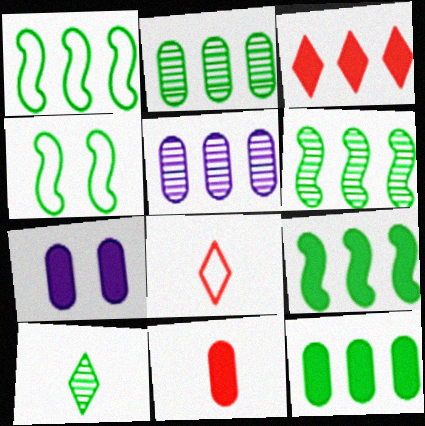[[1, 3, 5], 
[1, 6, 9], 
[4, 10, 12], 
[6, 7, 8], 
[7, 11, 12]]